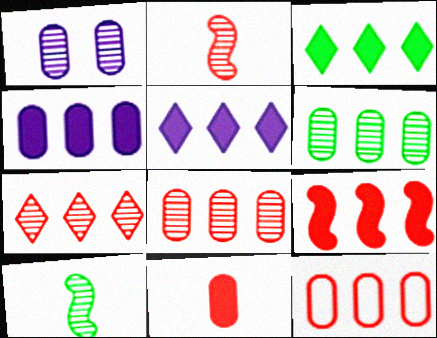[[1, 7, 10], 
[3, 4, 9], 
[4, 6, 12], 
[7, 9, 12]]